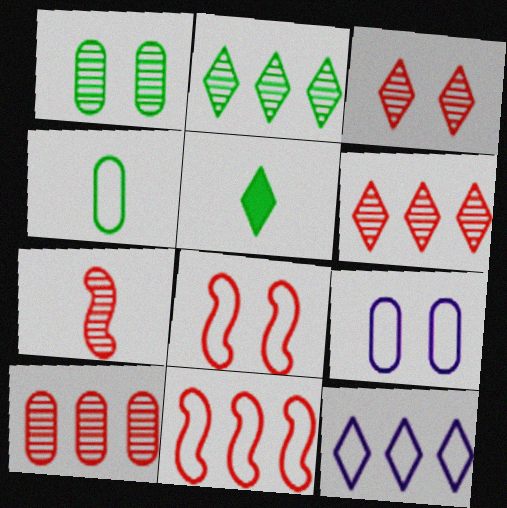[[3, 5, 12], 
[3, 7, 10], 
[4, 8, 12]]